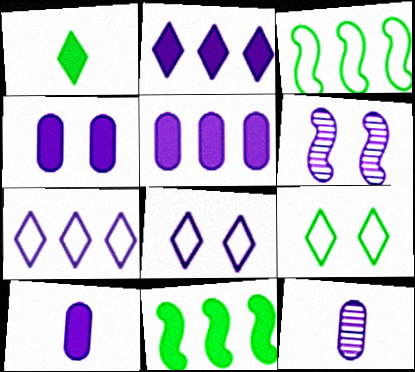[[4, 5, 10], 
[4, 6, 8], 
[6, 7, 10]]